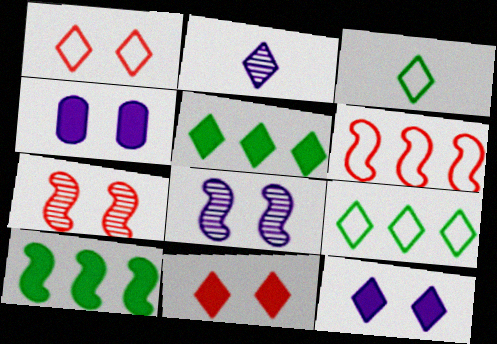[[1, 2, 5], 
[2, 9, 11]]